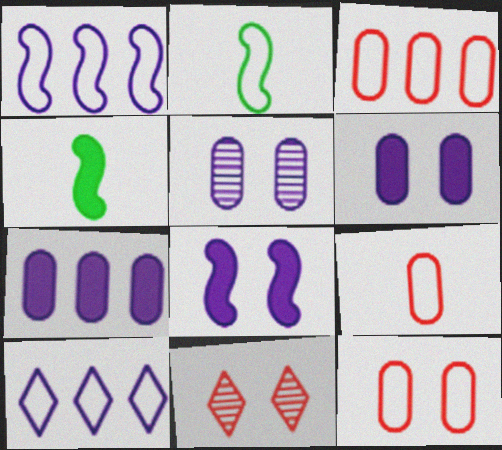[[2, 7, 11], 
[2, 10, 12], 
[3, 9, 12]]